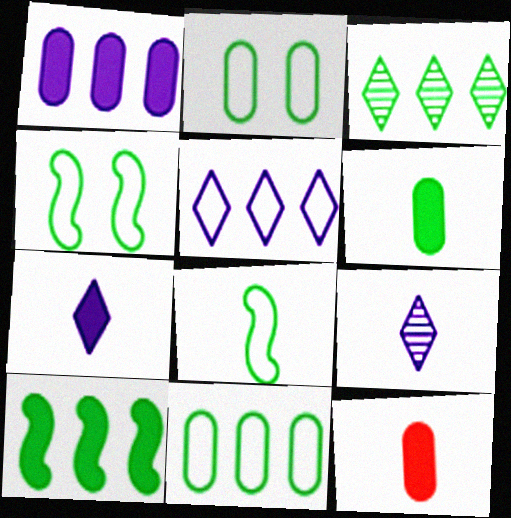[[3, 4, 6], 
[3, 10, 11], 
[8, 9, 12]]